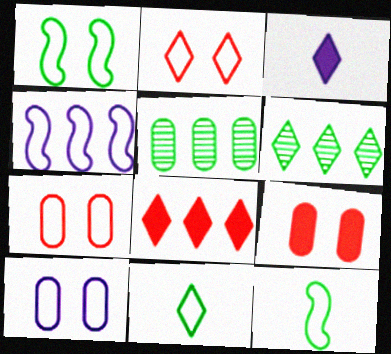[[1, 2, 10], 
[2, 3, 6], 
[4, 5, 8], 
[4, 7, 11]]